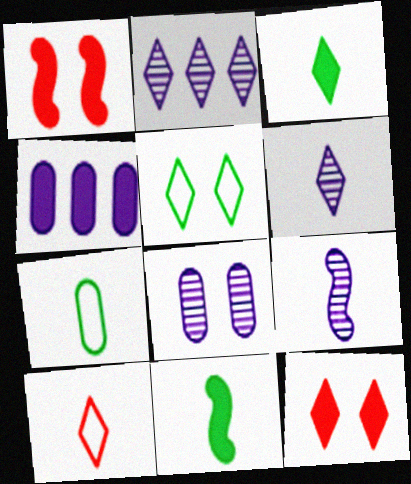[[1, 2, 7], 
[1, 3, 4], 
[1, 5, 8], 
[2, 8, 9], 
[3, 6, 10], 
[4, 11, 12]]